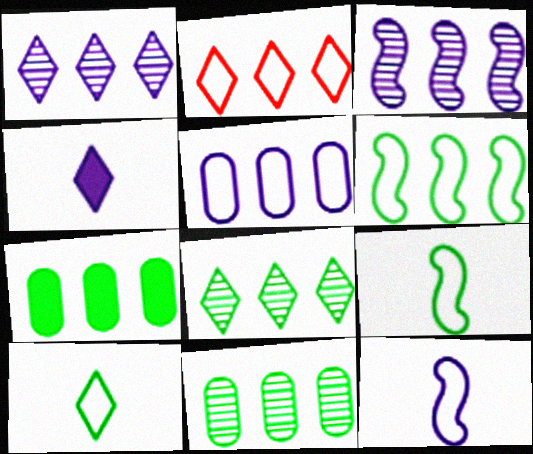[[2, 3, 7], 
[2, 5, 6], 
[6, 7, 8]]